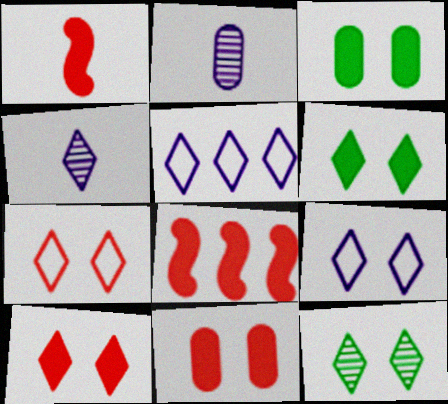[[9, 10, 12]]